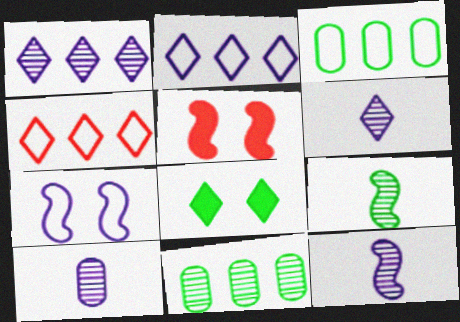[[3, 5, 6], 
[3, 8, 9], 
[4, 6, 8], 
[6, 10, 12]]